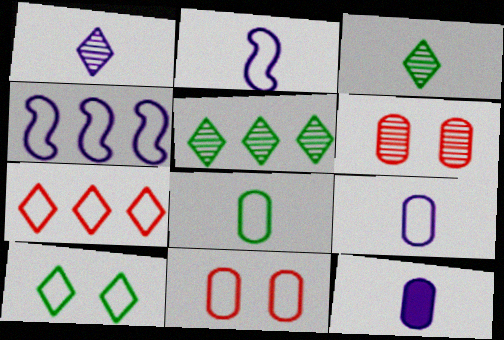[[1, 2, 12]]